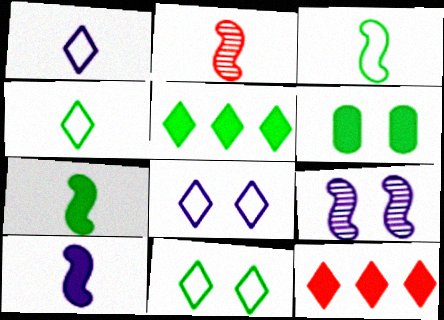[[2, 3, 10], 
[5, 6, 7], 
[6, 10, 12]]